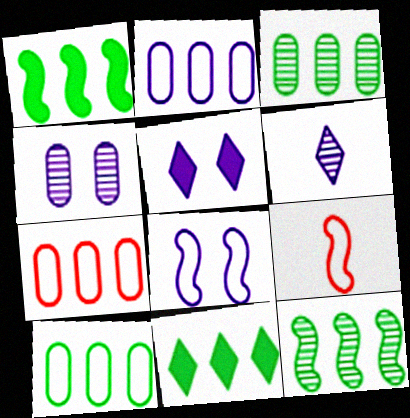[[2, 7, 10], 
[3, 5, 9], 
[4, 5, 8], 
[4, 9, 11], 
[10, 11, 12]]